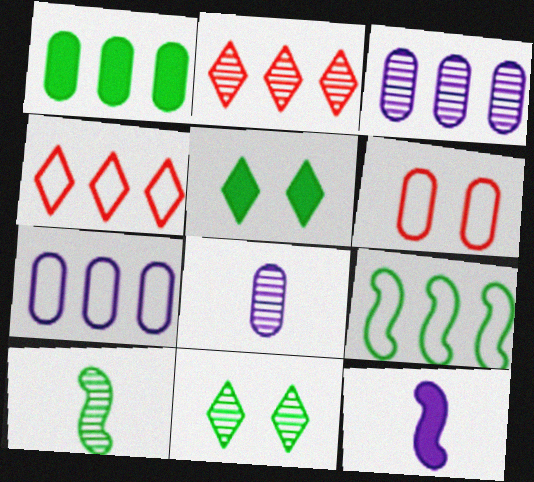[[1, 6, 8], 
[4, 7, 9]]